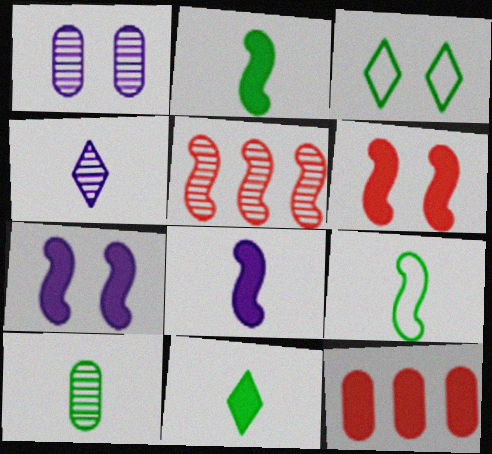[[1, 3, 6], 
[5, 7, 9], 
[7, 11, 12], 
[9, 10, 11]]